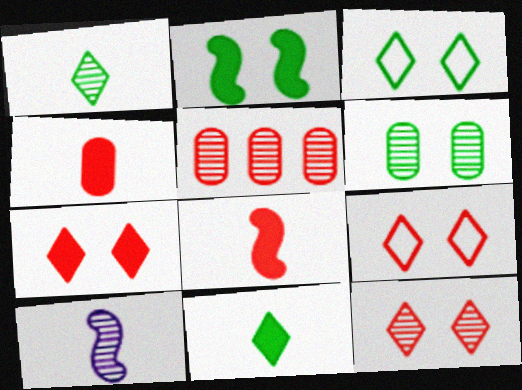[[2, 3, 6], 
[5, 8, 9], 
[7, 9, 12]]